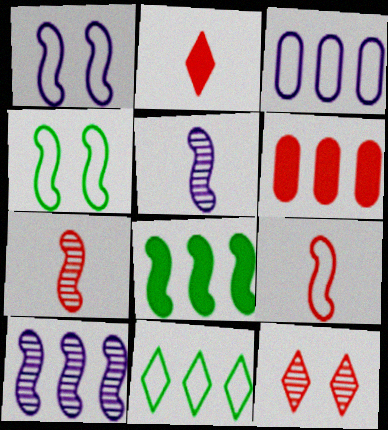[[1, 7, 8], 
[6, 9, 12], 
[6, 10, 11]]